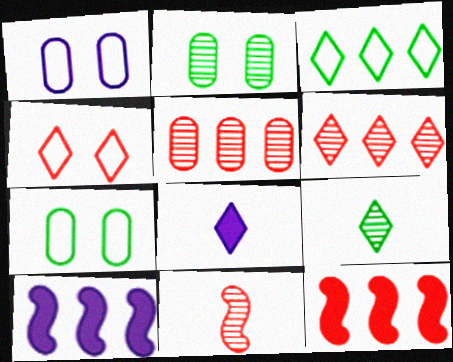[[1, 9, 12], 
[3, 5, 10]]